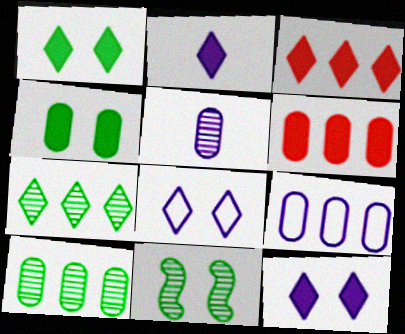[[1, 2, 3], 
[6, 9, 10]]